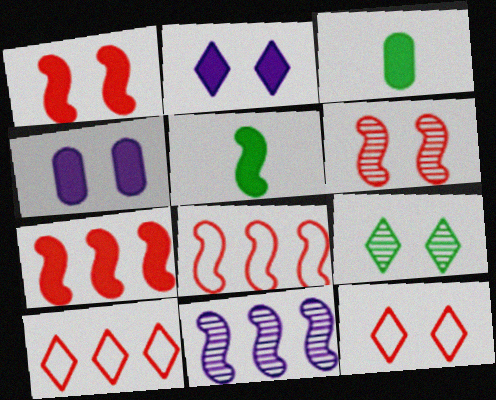[[2, 3, 7], 
[2, 9, 12], 
[3, 11, 12]]